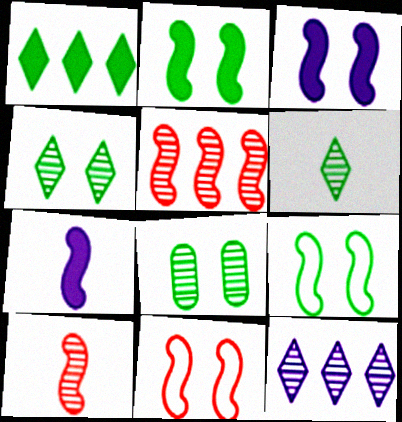[[5, 7, 9], 
[8, 10, 12]]